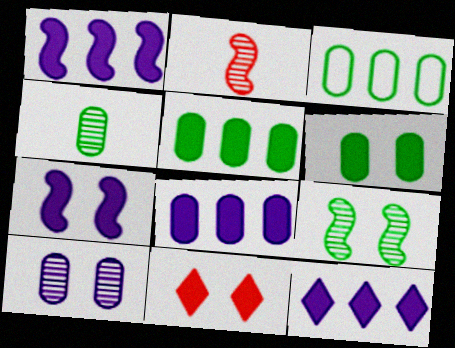[[1, 8, 12], 
[3, 4, 6], 
[6, 7, 11]]